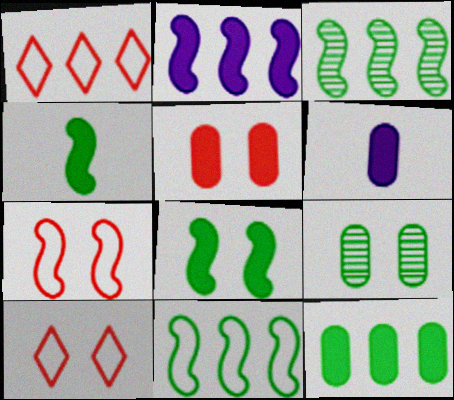[[3, 6, 10], 
[5, 6, 12]]